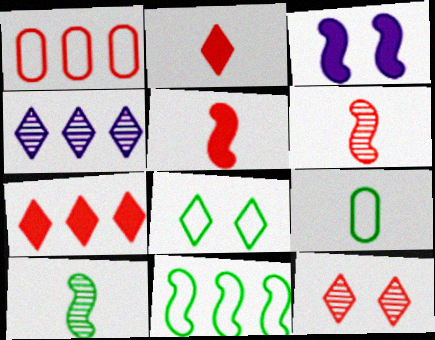[[1, 5, 12], 
[2, 4, 8], 
[3, 6, 11], 
[8, 9, 11]]